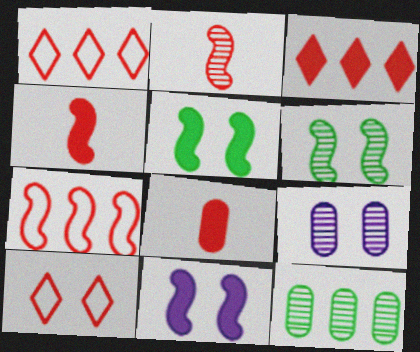[[5, 9, 10]]